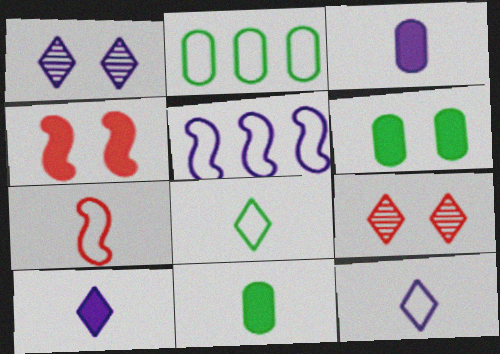[[1, 3, 5], 
[5, 9, 11]]